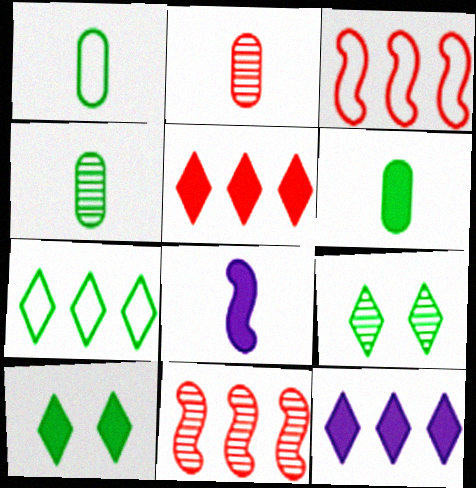[[1, 4, 6]]